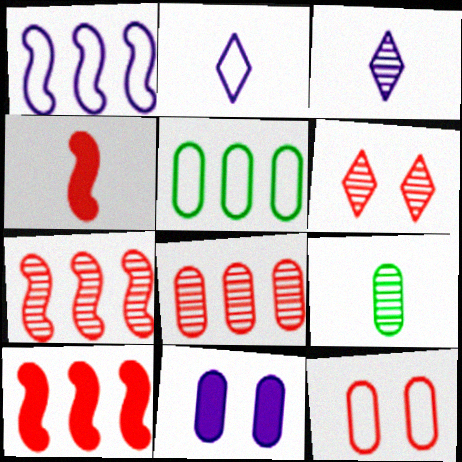[[1, 3, 11], 
[2, 4, 9]]